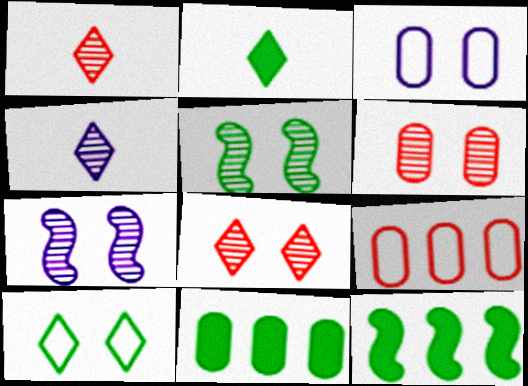[[1, 3, 12], 
[2, 7, 9]]